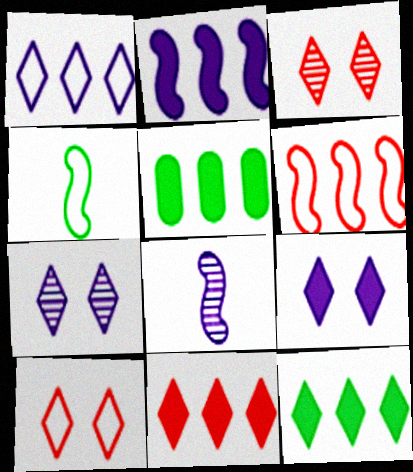[[2, 5, 11], 
[5, 8, 10]]